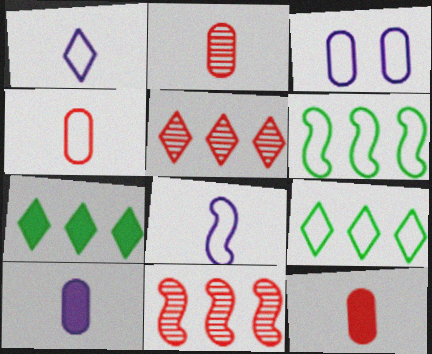[[2, 4, 12]]